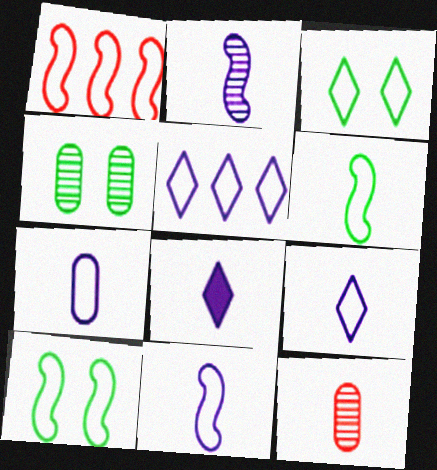[[1, 3, 7], 
[1, 4, 8], 
[1, 10, 11], 
[2, 7, 8], 
[6, 8, 12], 
[7, 9, 11]]